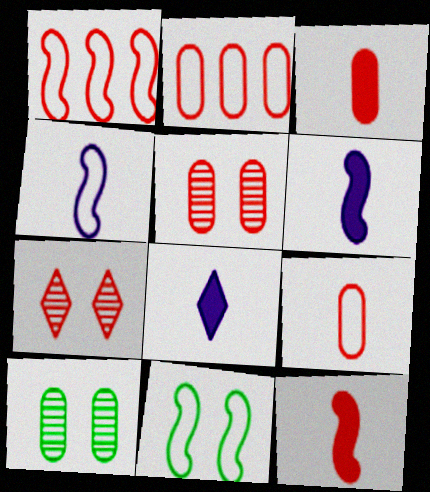[[1, 3, 7], 
[1, 4, 11], 
[1, 8, 10], 
[2, 3, 5], 
[2, 7, 12]]